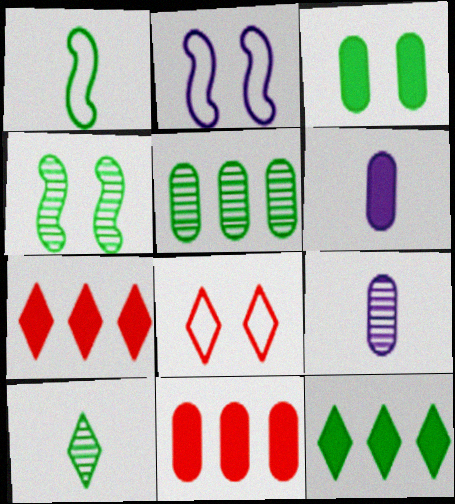[[2, 10, 11], 
[3, 6, 11], 
[4, 5, 10]]